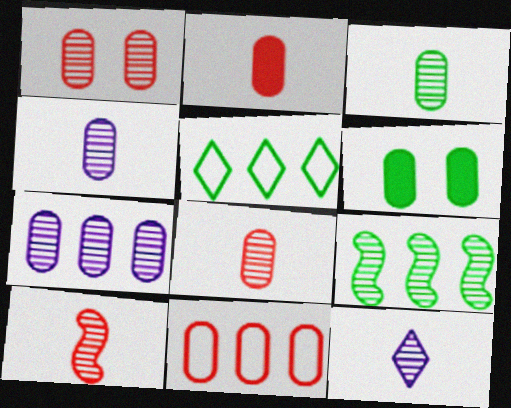[[1, 2, 11], 
[1, 3, 7], 
[1, 9, 12], 
[3, 4, 8], 
[3, 10, 12], 
[4, 6, 11]]